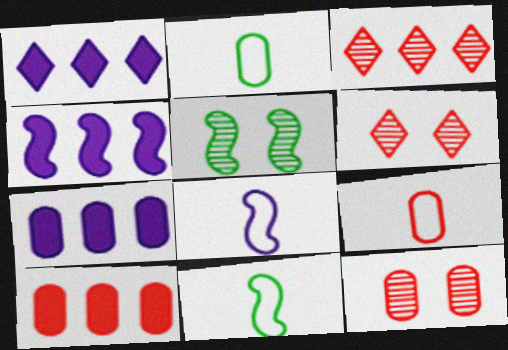[[1, 4, 7], 
[1, 5, 9], 
[1, 11, 12], 
[2, 4, 6], 
[2, 7, 12], 
[6, 7, 11], 
[9, 10, 12]]